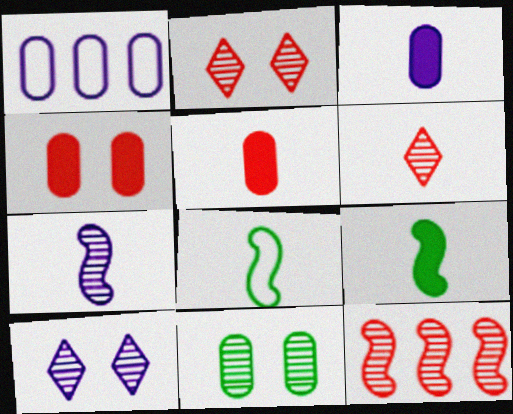[[1, 2, 9], 
[1, 5, 11], 
[3, 6, 8]]